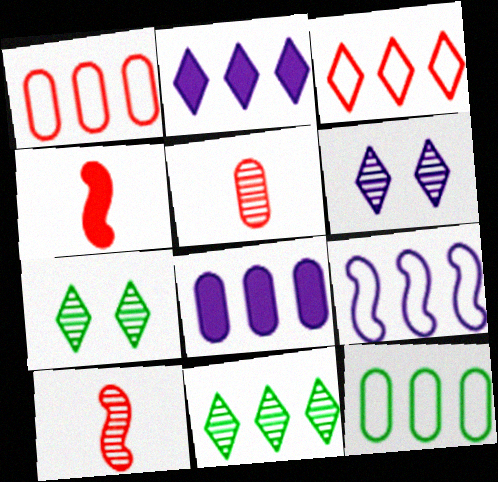[[2, 3, 11], 
[3, 9, 12], 
[4, 6, 12]]